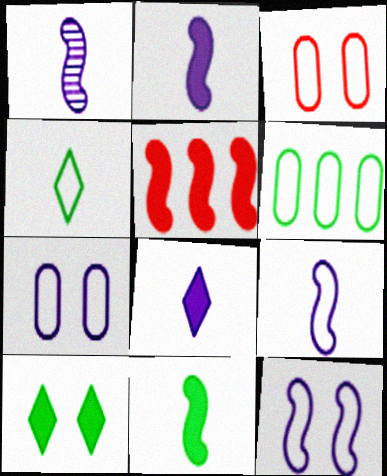[[1, 2, 9]]